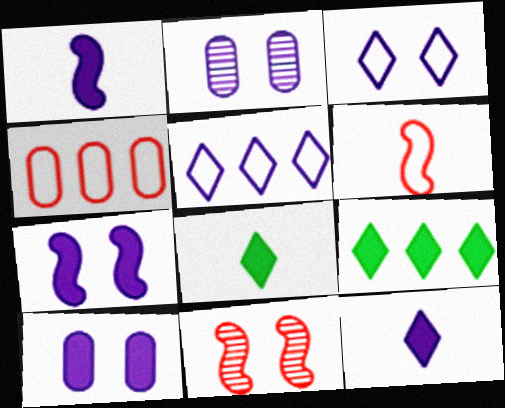[[1, 2, 5], 
[2, 3, 7], 
[2, 6, 9]]